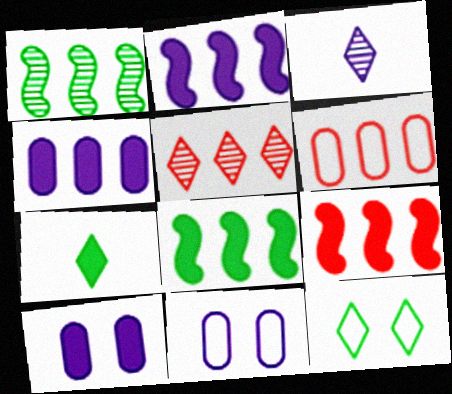[[2, 3, 11], 
[2, 8, 9], 
[5, 6, 9], 
[7, 9, 10]]